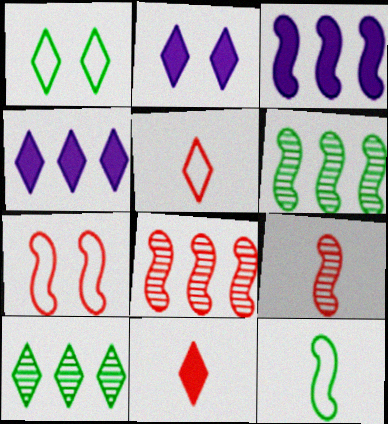[[2, 5, 10]]